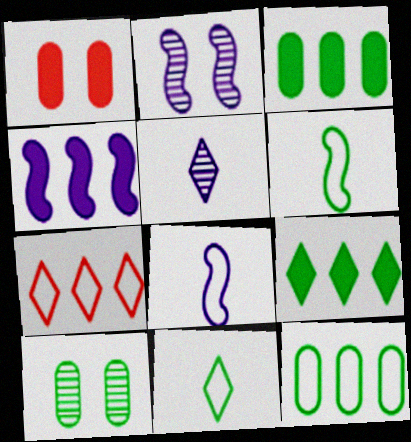[[2, 4, 8], 
[6, 9, 10]]